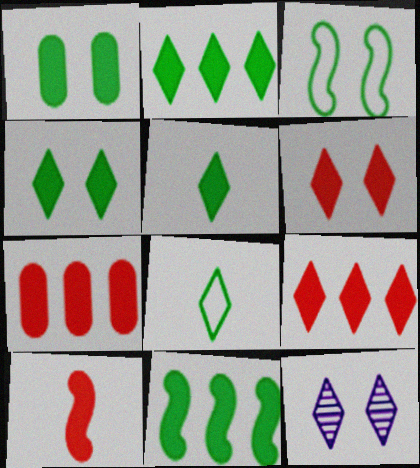[[1, 5, 11], 
[2, 4, 5], 
[6, 7, 10], 
[8, 9, 12]]